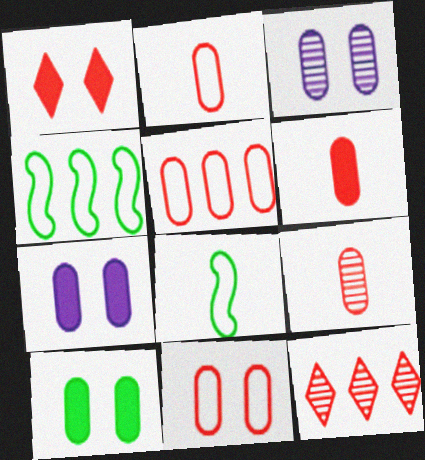[[2, 5, 11], 
[2, 6, 9], 
[3, 10, 11], 
[7, 8, 12]]